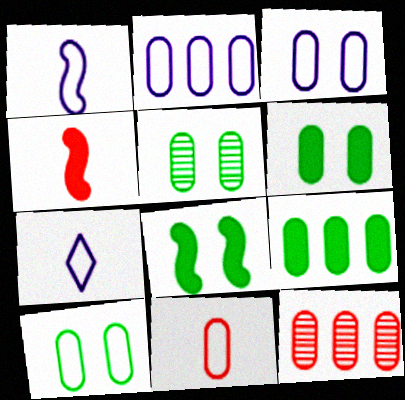[[2, 9, 12], 
[2, 10, 11], 
[5, 6, 10], 
[7, 8, 12]]